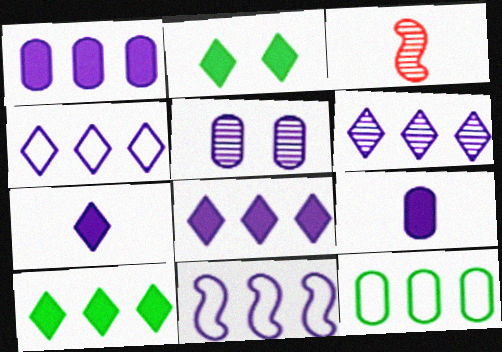[[1, 6, 11], 
[4, 6, 8], 
[5, 7, 11]]